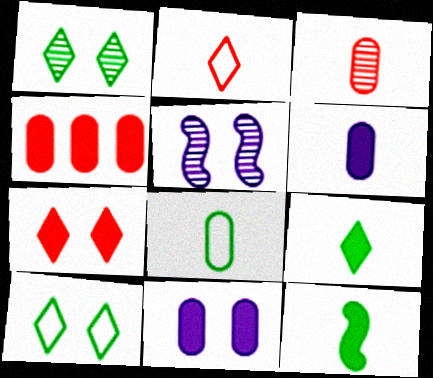[[3, 6, 8]]